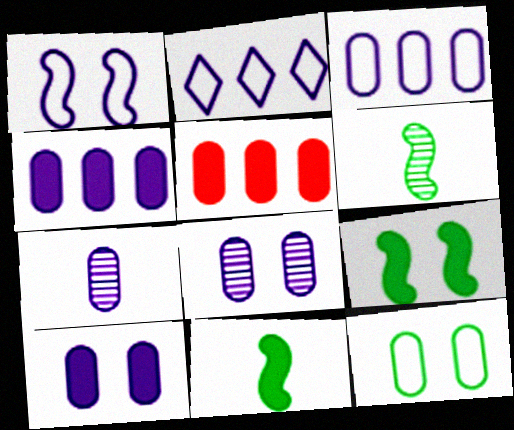[[3, 7, 10], 
[5, 7, 12]]